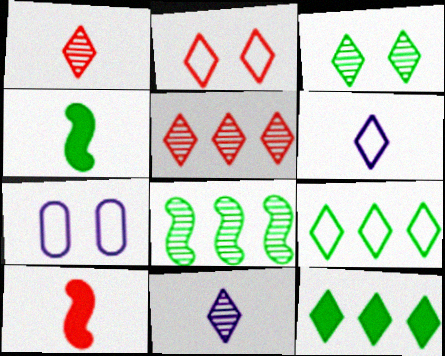[[2, 6, 9], 
[2, 11, 12], 
[3, 5, 11], 
[4, 5, 7]]